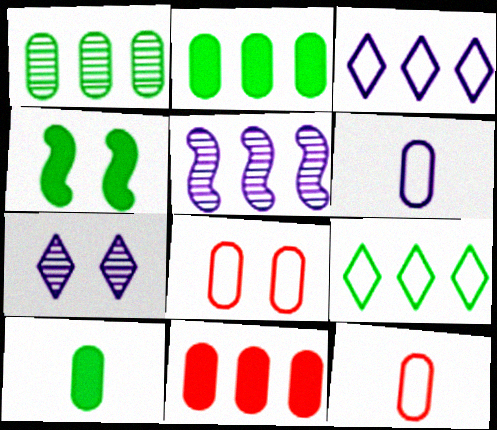[[4, 7, 8], 
[5, 9, 11]]